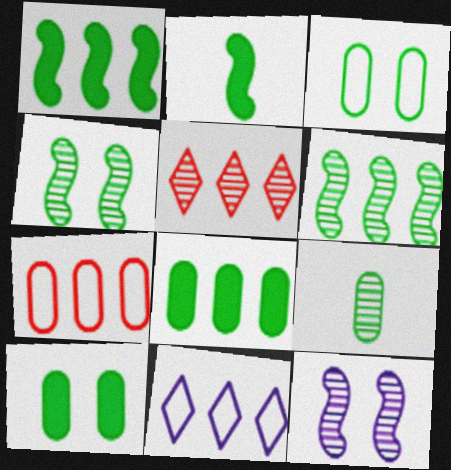[[3, 8, 9], 
[5, 9, 12]]